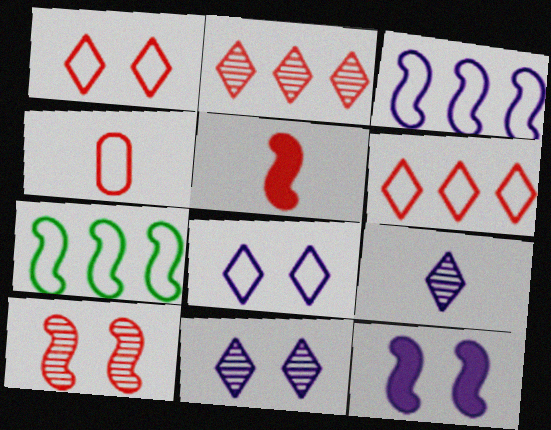[[4, 7, 8]]